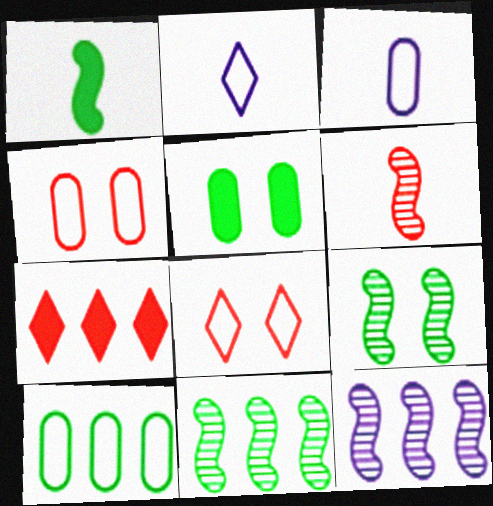[[3, 4, 10], 
[3, 7, 9], 
[4, 6, 7], 
[6, 9, 12], 
[7, 10, 12]]